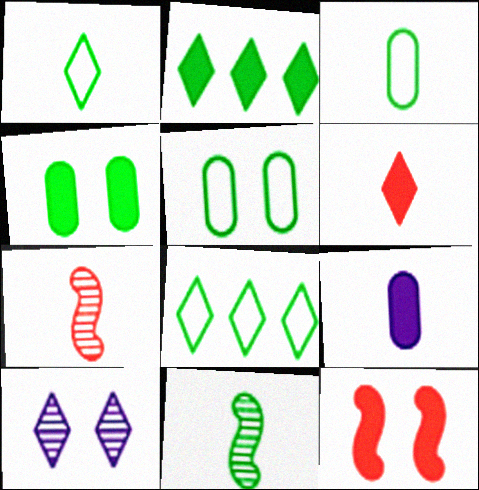[[1, 7, 9], 
[2, 5, 11], 
[2, 9, 12], 
[4, 8, 11], 
[5, 10, 12], 
[6, 8, 10]]